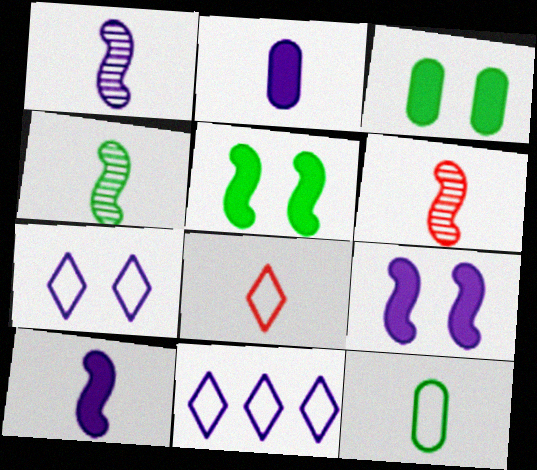[[1, 4, 6], 
[2, 4, 8], 
[3, 6, 11]]